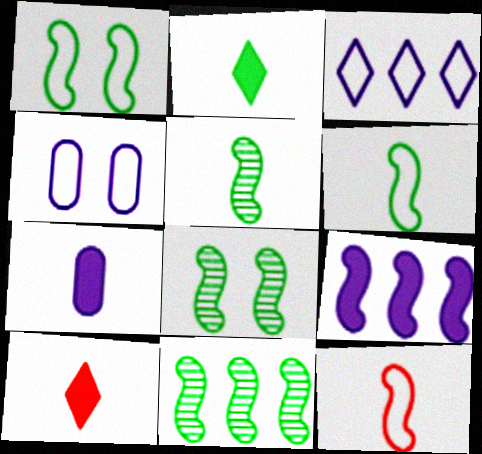[[4, 10, 11], 
[5, 8, 11], 
[8, 9, 12]]